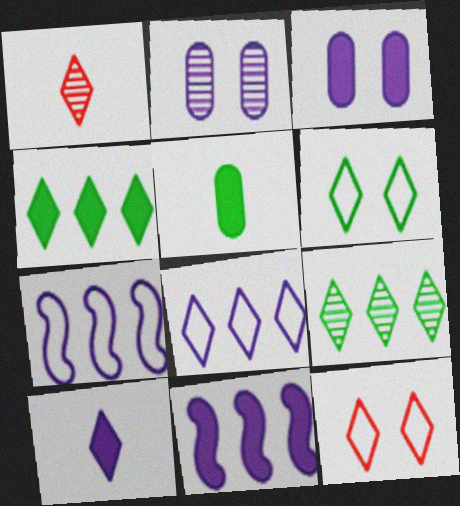[[2, 7, 10], 
[3, 10, 11], 
[9, 10, 12]]